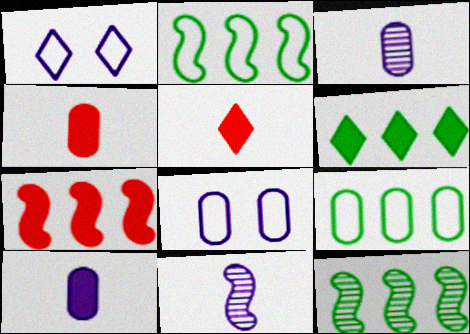[[1, 4, 12], 
[5, 8, 12], 
[6, 9, 12]]